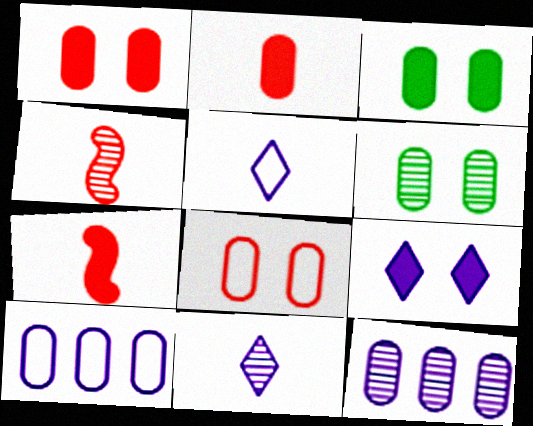[[2, 6, 10]]